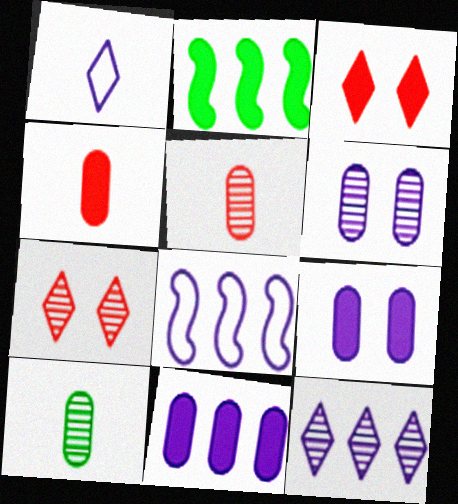[[3, 8, 10], 
[8, 11, 12]]